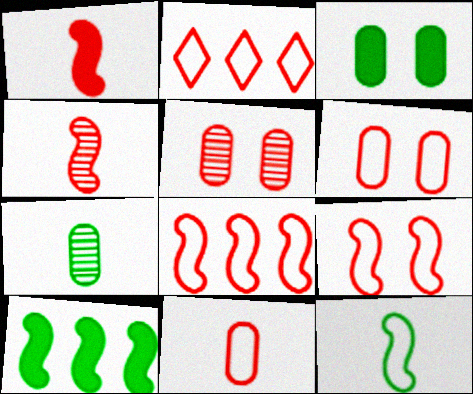[[1, 2, 5], 
[2, 9, 11]]